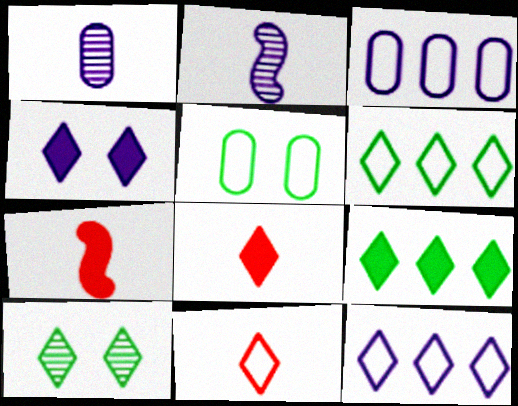[[2, 3, 4], 
[3, 7, 10], 
[4, 8, 9], 
[8, 10, 12]]